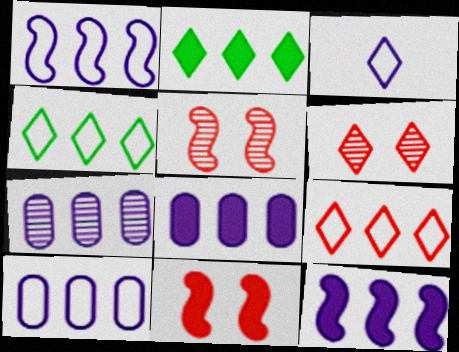[[2, 3, 6], 
[7, 8, 10]]